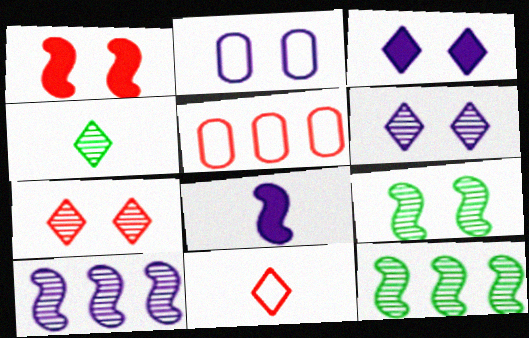[]